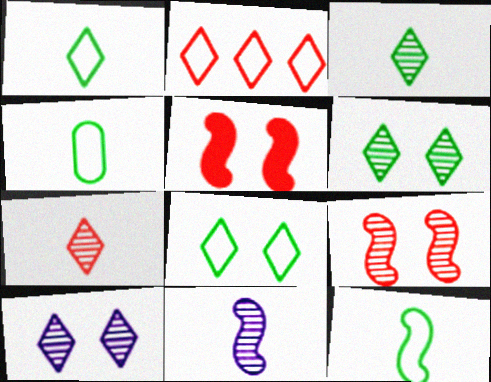[[1, 4, 12]]